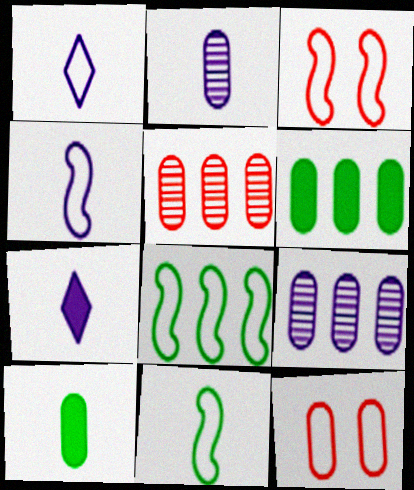[[1, 8, 12], 
[2, 4, 7], 
[2, 6, 12], 
[3, 4, 8], 
[9, 10, 12]]